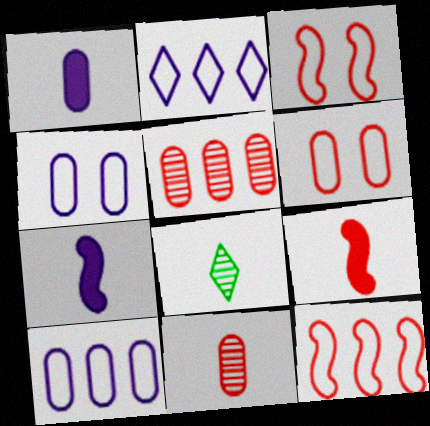[]